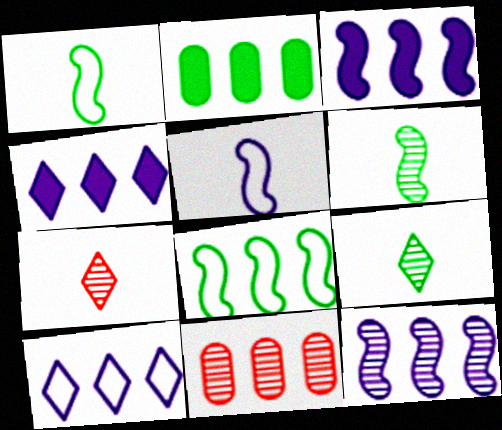[[4, 8, 11]]